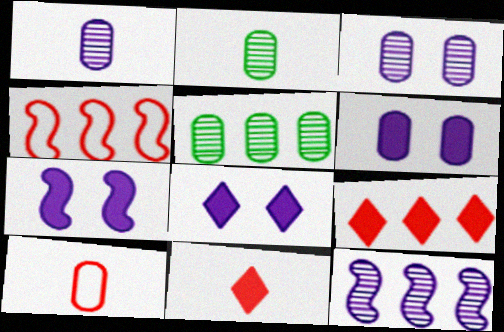[[2, 4, 8], 
[5, 6, 10], 
[6, 7, 8]]